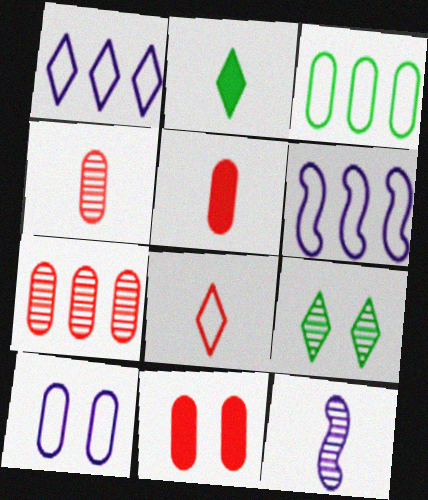[[5, 6, 9], 
[7, 9, 12]]